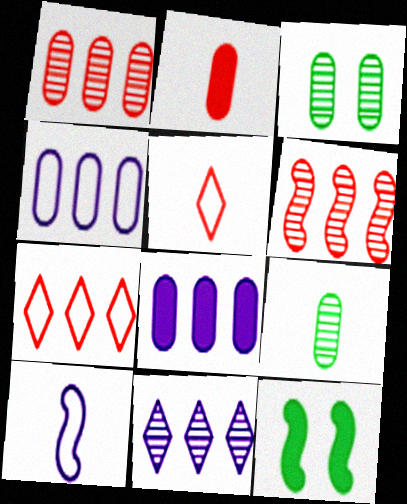[[2, 3, 4], 
[6, 10, 12]]